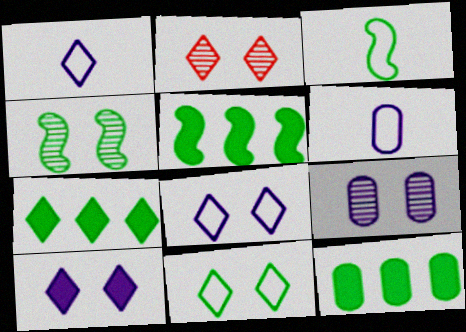[[1, 2, 7], 
[2, 4, 9], 
[2, 5, 6], 
[2, 10, 11], 
[3, 4, 5], 
[5, 7, 12]]